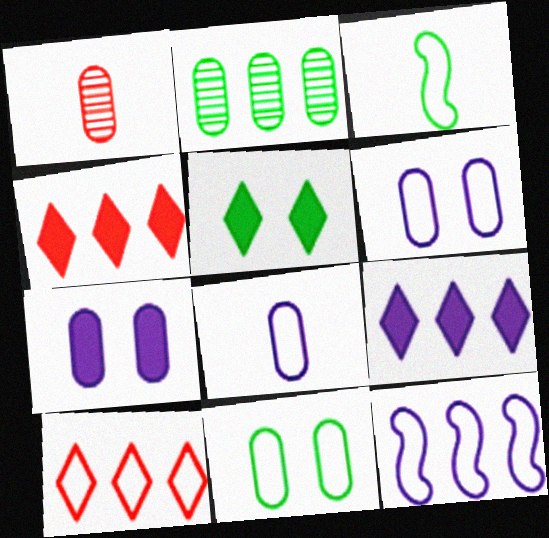[[1, 5, 12], 
[2, 3, 5], 
[2, 4, 12], 
[3, 6, 10]]